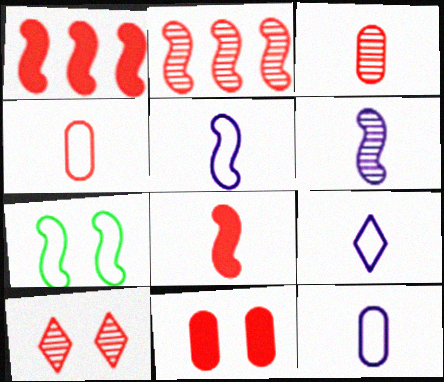[[1, 4, 10], 
[1, 6, 7], 
[2, 3, 10], 
[5, 9, 12]]